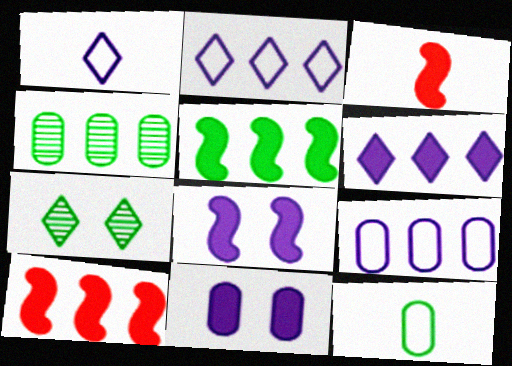[[2, 4, 10], 
[3, 5, 8], 
[3, 7, 9], 
[5, 7, 12]]